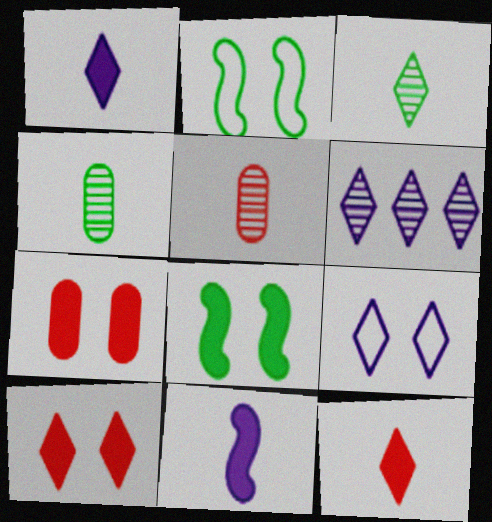[[1, 6, 9]]